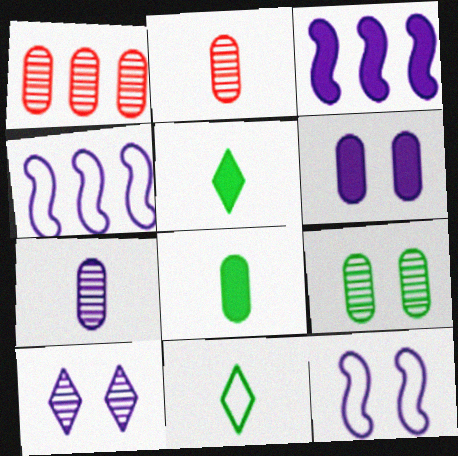[[1, 5, 12], 
[1, 7, 9], 
[6, 10, 12]]